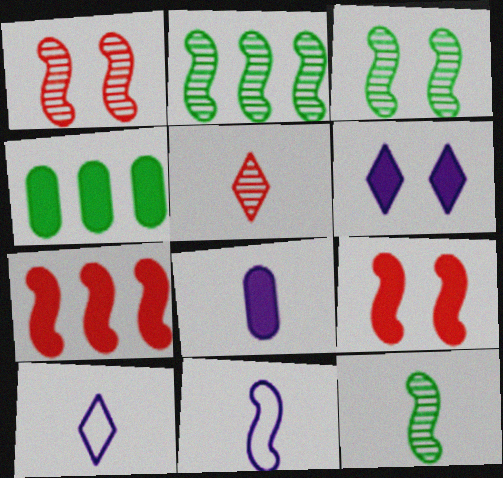[[1, 4, 10], 
[2, 3, 12], 
[2, 9, 11], 
[3, 7, 11]]